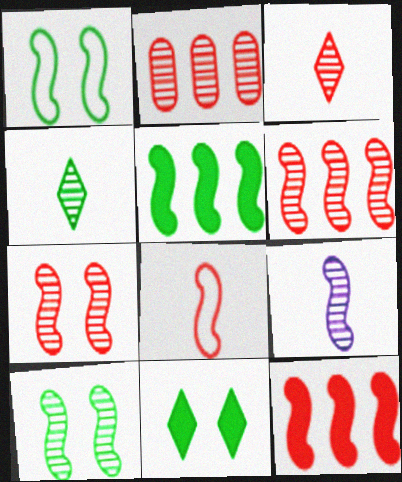[[1, 9, 12], 
[2, 3, 7], 
[6, 9, 10], 
[7, 8, 12]]